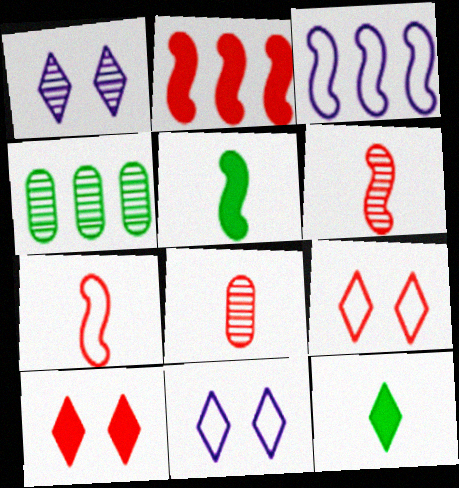[[1, 4, 6], 
[2, 8, 9]]